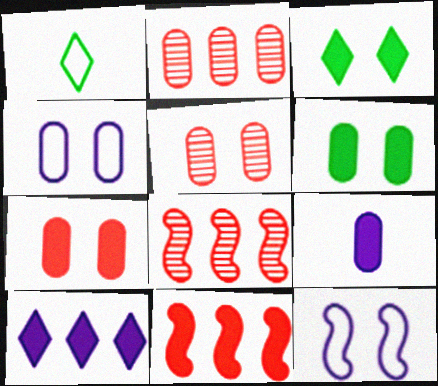[[3, 5, 12], 
[3, 9, 11], 
[4, 5, 6]]